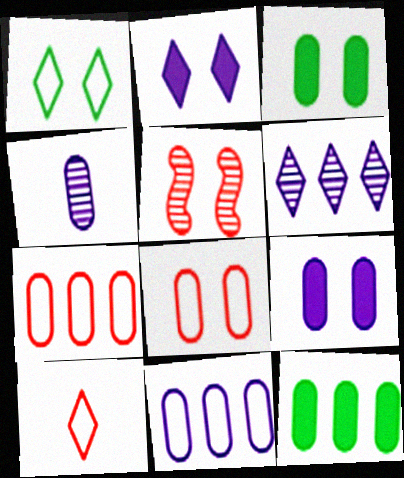[[1, 5, 9], 
[3, 4, 7], 
[4, 8, 12], 
[4, 9, 11]]